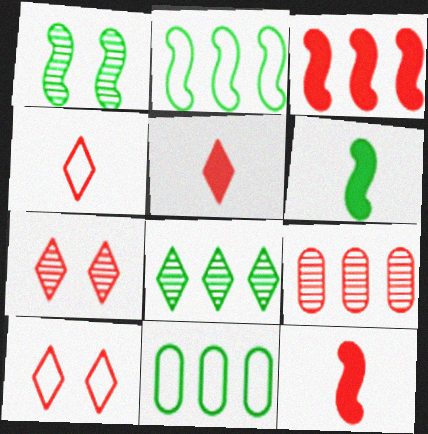[[1, 2, 6], 
[9, 10, 12]]